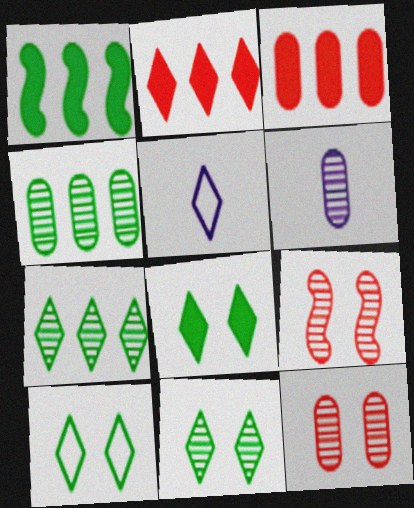[[1, 5, 12], 
[2, 5, 11], 
[4, 6, 12], 
[6, 7, 9], 
[8, 10, 11]]